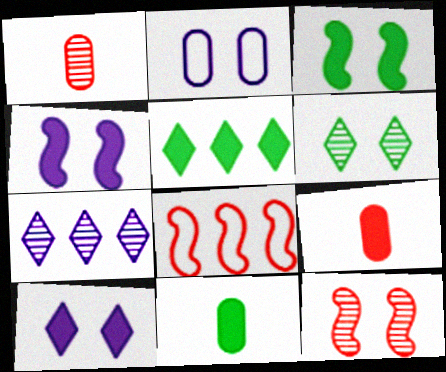[[3, 5, 11], 
[4, 5, 9]]